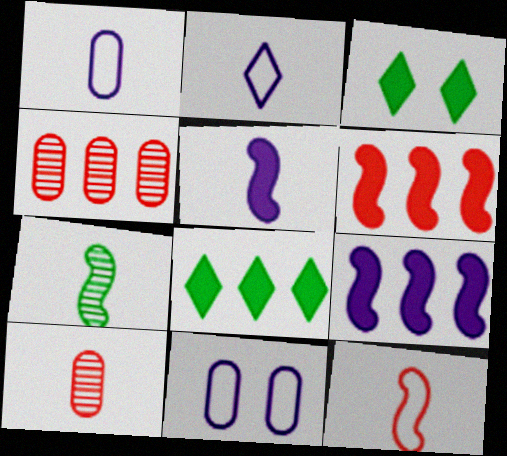[[5, 7, 12]]